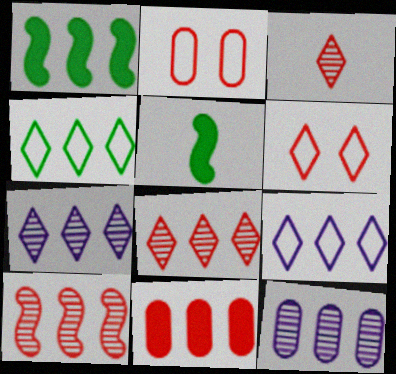[[2, 5, 7], 
[5, 6, 12]]